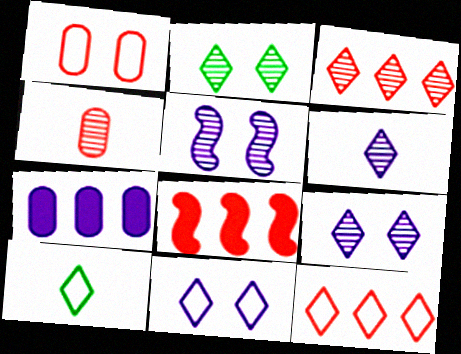[[2, 3, 6], 
[10, 11, 12]]